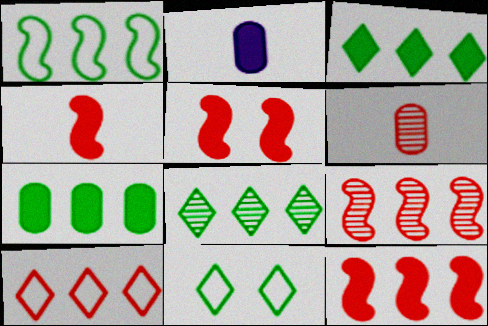[[1, 7, 8], 
[2, 3, 5], 
[2, 9, 11], 
[4, 5, 12], 
[5, 6, 10]]